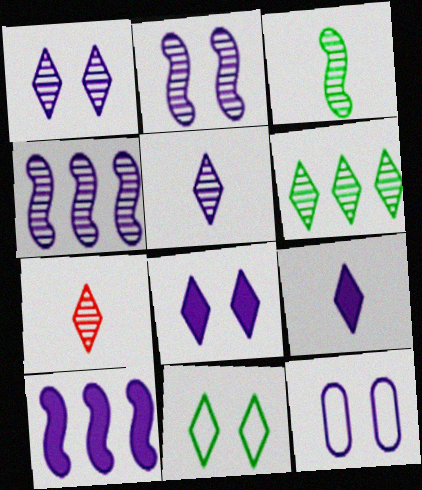[[1, 6, 7], 
[2, 8, 12], 
[4, 9, 12], 
[5, 10, 12]]